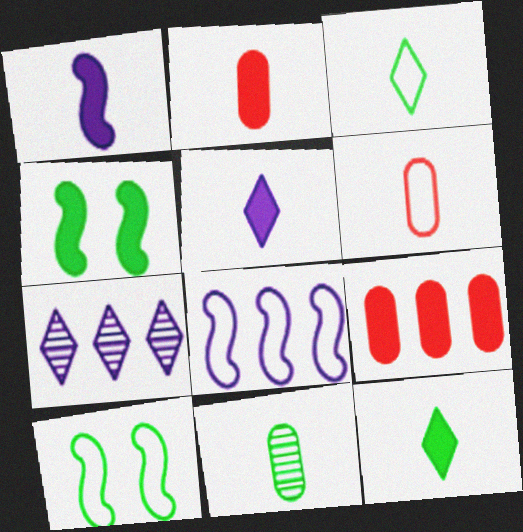[[1, 2, 12], 
[2, 7, 10], 
[4, 5, 9], 
[4, 6, 7]]